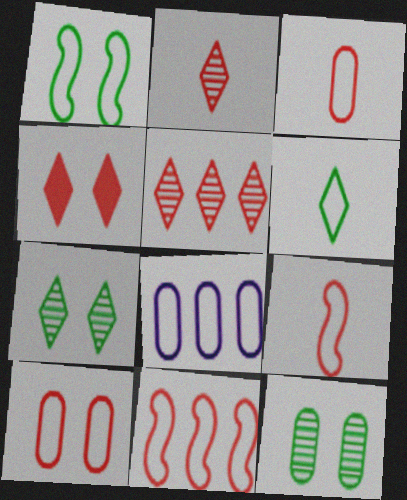[]